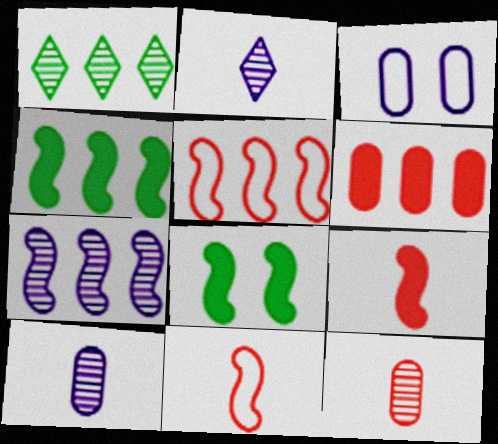[[1, 3, 9], 
[4, 5, 7], 
[7, 8, 11]]